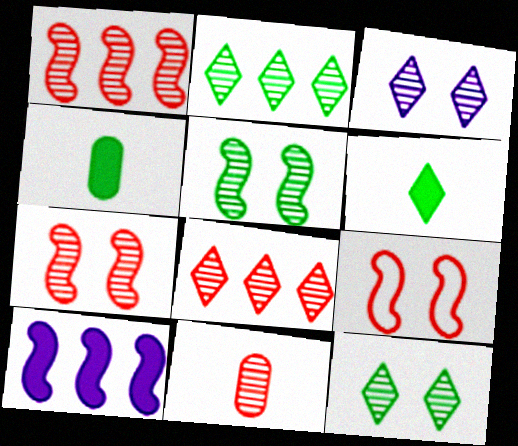[[7, 8, 11]]